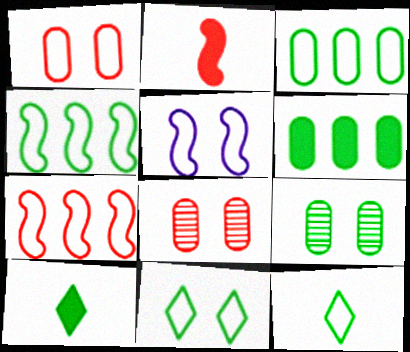[[1, 5, 11], 
[4, 9, 10]]